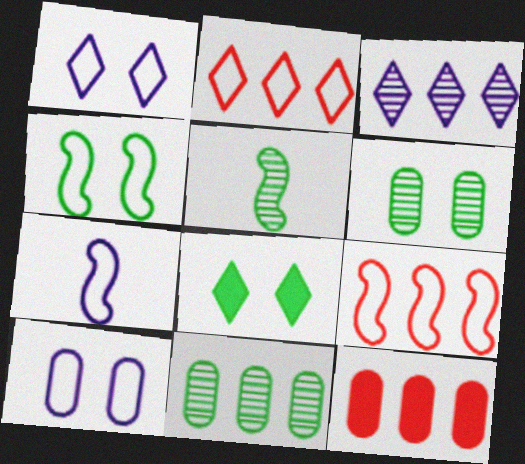[[1, 5, 12], 
[4, 6, 8], 
[4, 7, 9]]